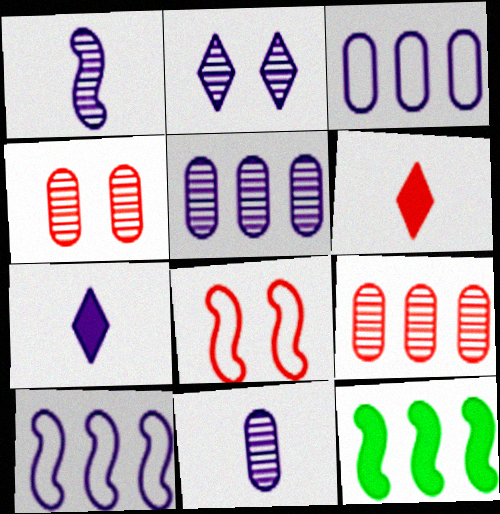[[1, 2, 5], 
[1, 8, 12], 
[6, 8, 9]]